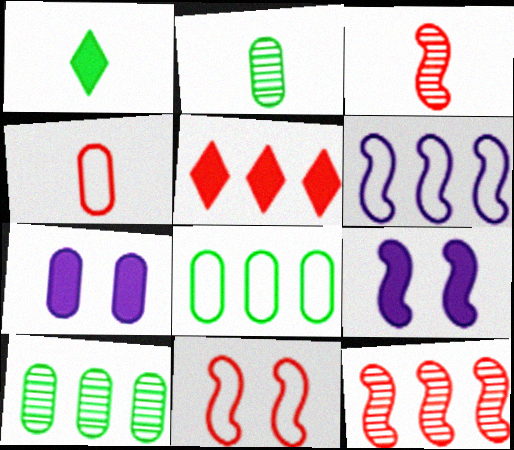[[4, 7, 10], 
[5, 6, 10]]